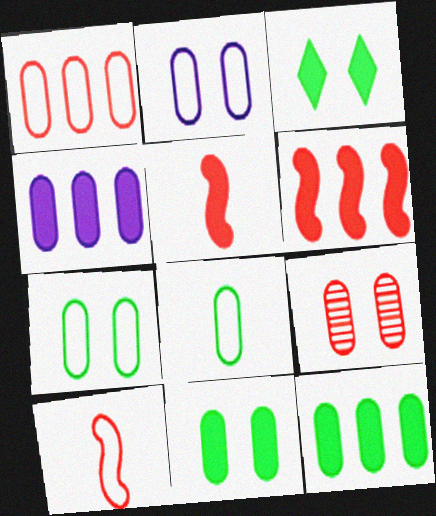[[1, 2, 8], 
[2, 9, 11], 
[3, 4, 5], 
[4, 8, 9]]